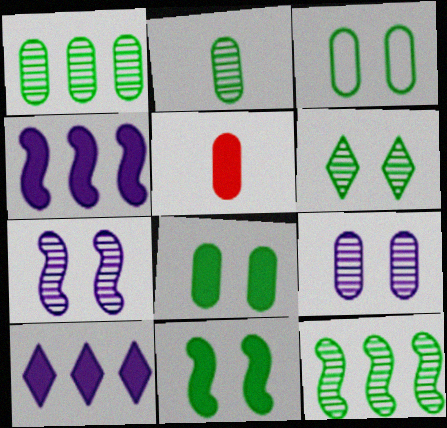[[2, 6, 12], 
[3, 6, 11], 
[5, 10, 11]]